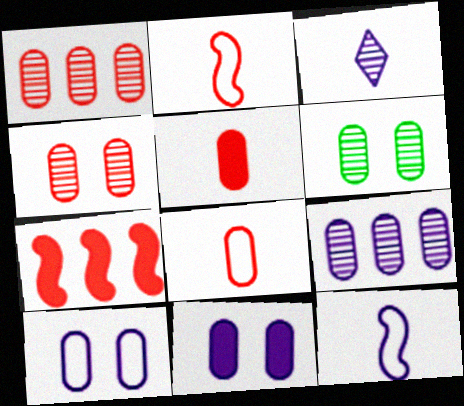[]